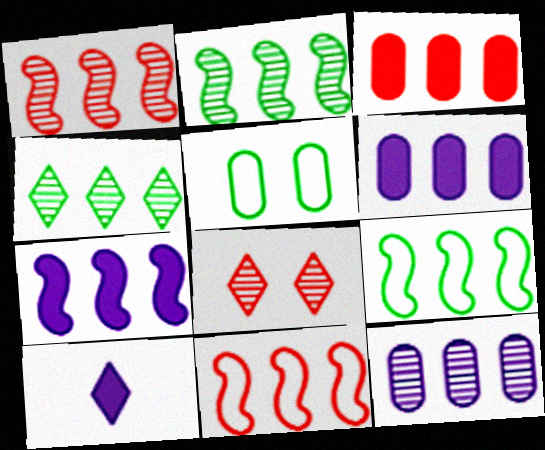[[1, 4, 12], 
[1, 5, 10], 
[1, 7, 9], 
[2, 7, 11], 
[4, 6, 11]]